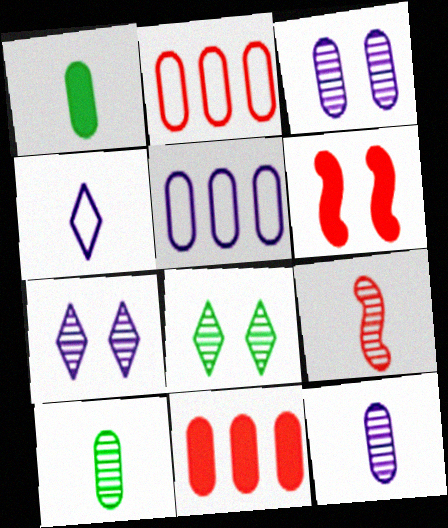[[1, 2, 3], 
[1, 4, 9]]